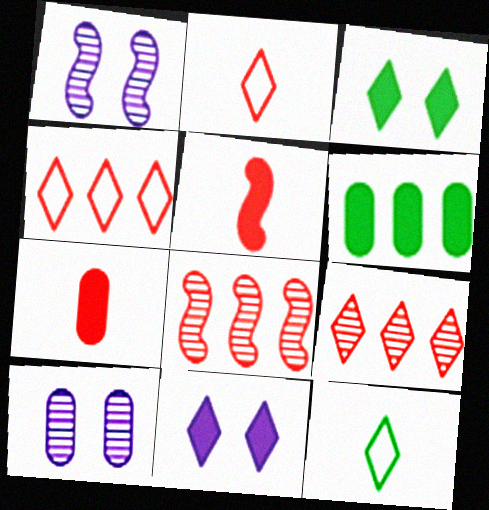[[1, 2, 6], 
[5, 6, 11], 
[9, 11, 12]]